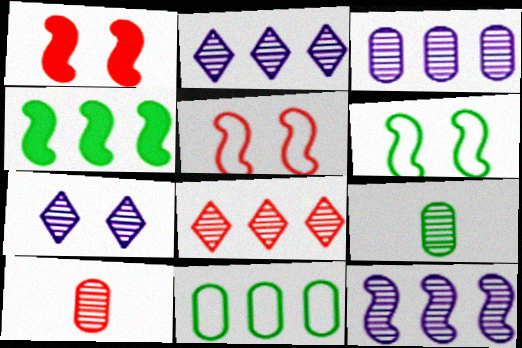[[2, 3, 12]]